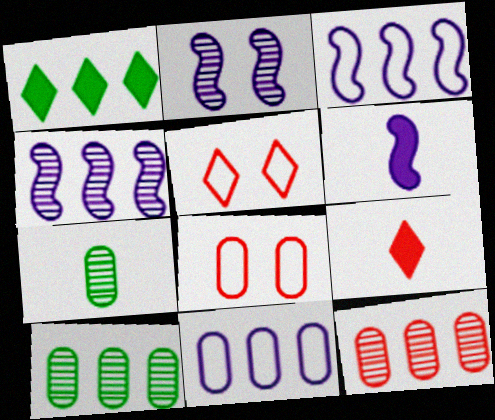[[1, 3, 12], 
[2, 3, 6], 
[5, 6, 10]]